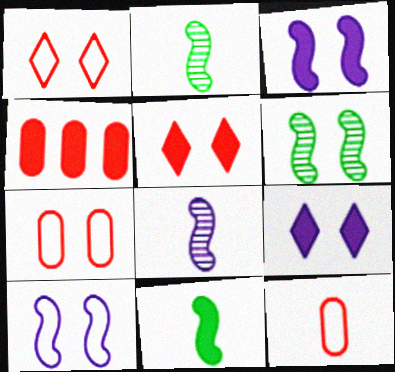[[4, 9, 11], 
[6, 7, 9]]